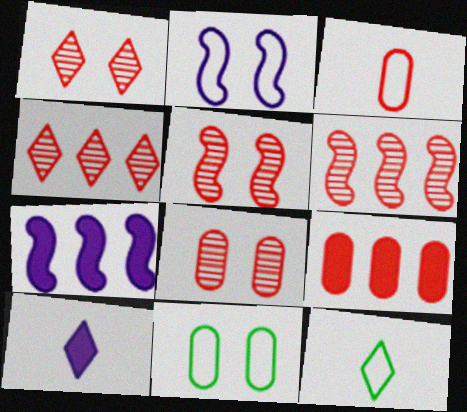[[1, 5, 8], 
[3, 8, 9], 
[6, 10, 11], 
[7, 8, 12]]